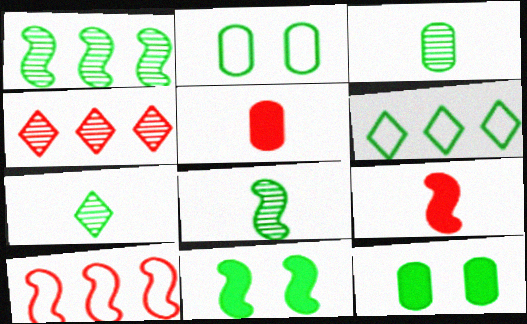[[3, 6, 11], 
[3, 7, 8], 
[6, 8, 12]]